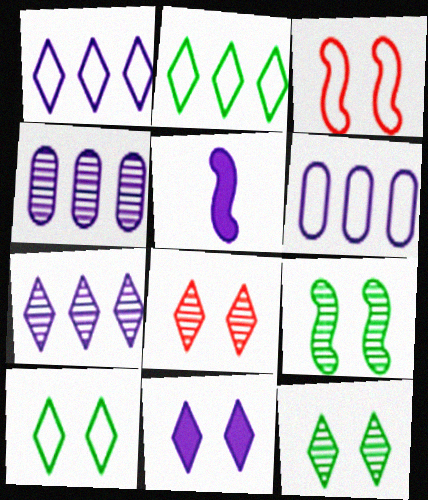[[8, 10, 11]]